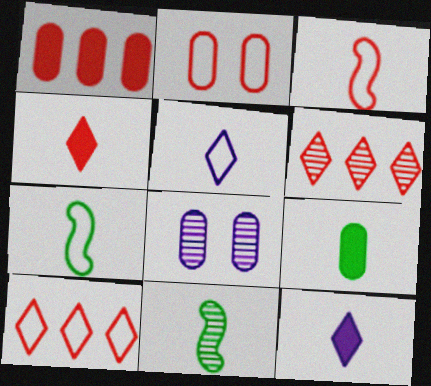[[2, 3, 10], 
[6, 8, 11]]